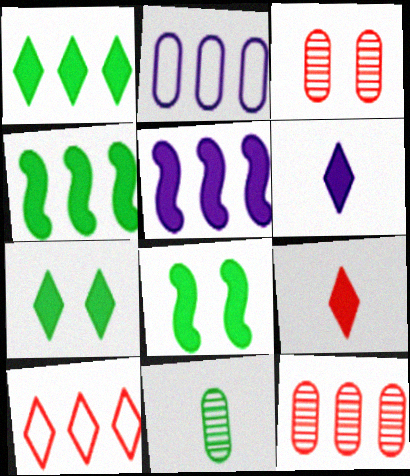[]